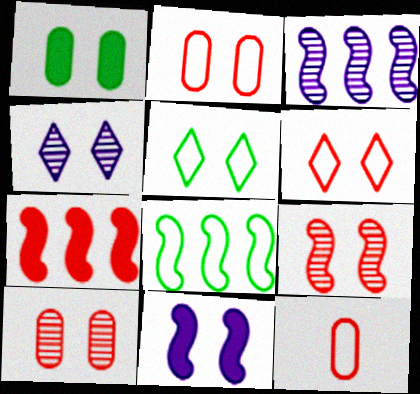[[3, 7, 8], 
[5, 10, 11]]